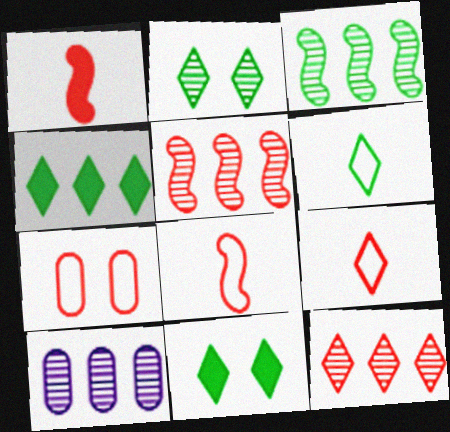[[1, 7, 12], 
[2, 4, 6], 
[3, 10, 12], 
[8, 10, 11]]